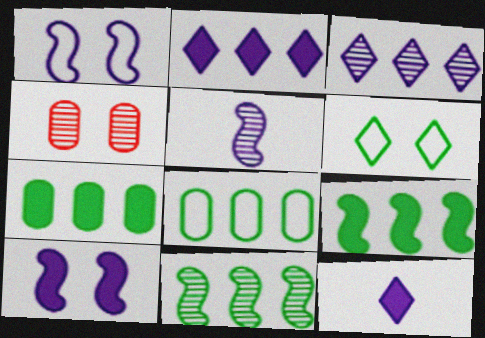[[4, 6, 10]]